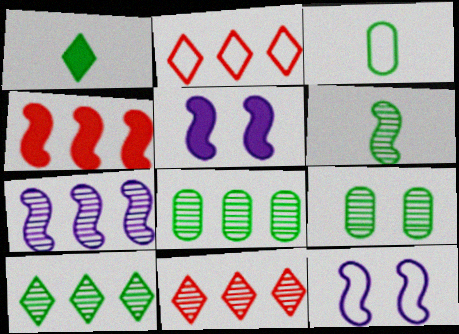[[1, 3, 6], 
[2, 3, 12], 
[3, 5, 11], 
[4, 6, 12], 
[6, 9, 10], 
[7, 8, 11]]